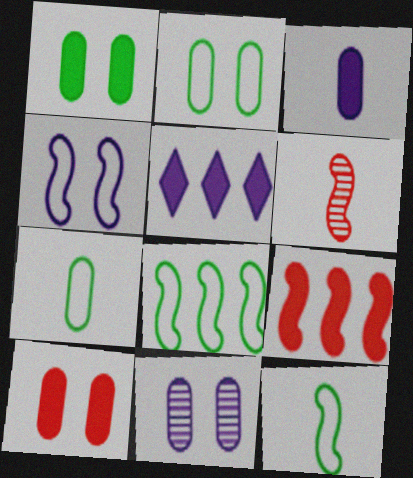[[2, 5, 6], 
[2, 10, 11]]